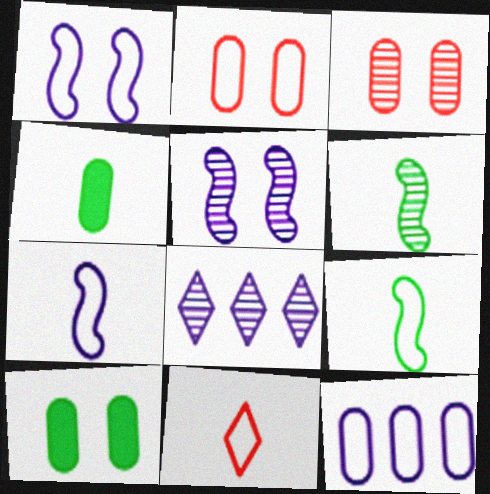[[3, 4, 12], 
[3, 6, 8]]